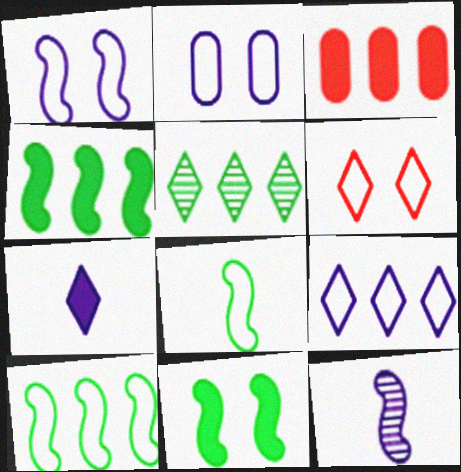[[3, 7, 11], 
[5, 6, 7]]